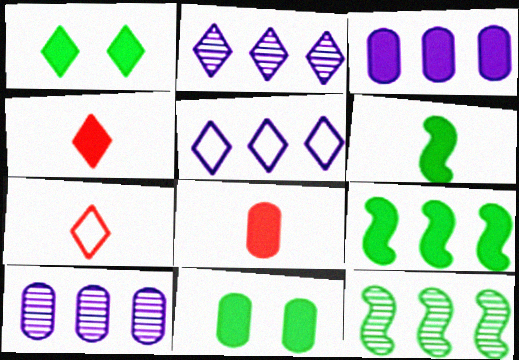[[1, 2, 7], 
[3, 8, 11]]